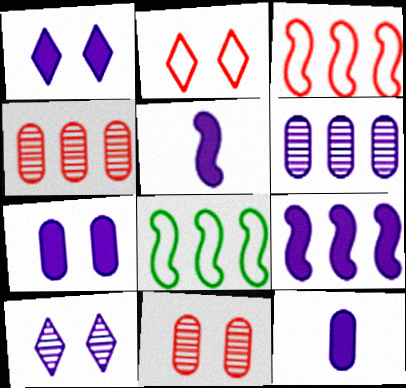[[1, 9, 12]]